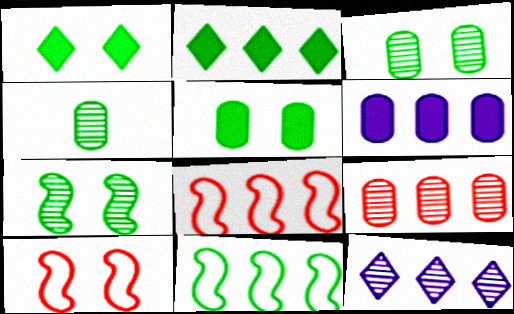[[1, 4, 11]]